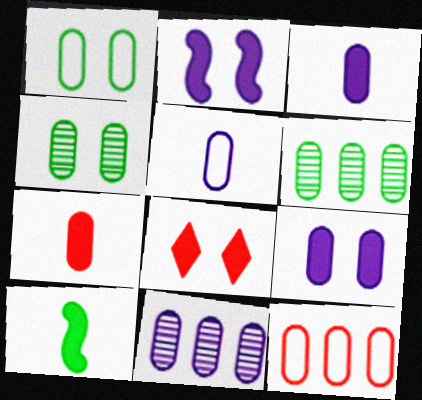[[1, 5, 12], 
[1, 7, 11], 
[3, 4, 12], 
[5, 9, 11]]